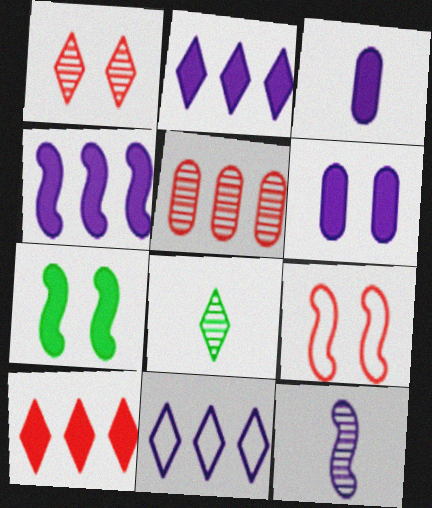[[3, 7, 10], 
[6, 11, 12]]